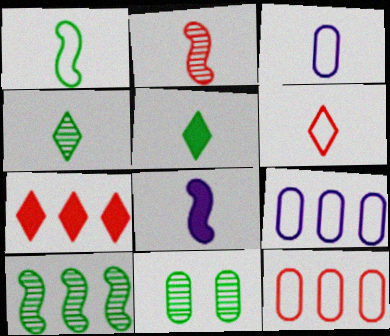[[1, 2, 8], 
[1, 3, 6], 
[2, 3, 5], 
[4, 10, 11], 
[7, 9, 10]]